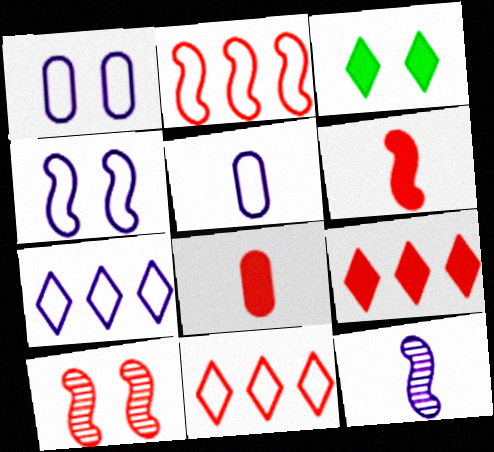[[1, 3, 10], 
[2, 6, 10], 
[4, 5, 7], 
[8, 10, 11]]